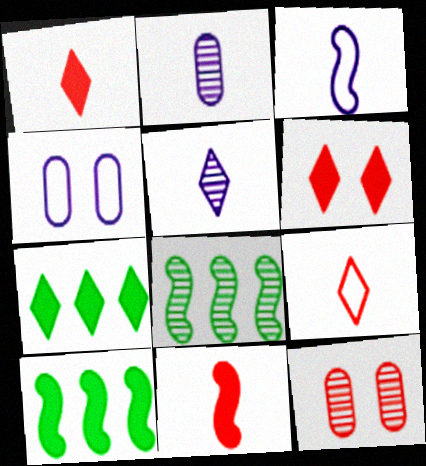[[1, 4, 8], 
[3, 7, 12], 
[5, 8, 12]]